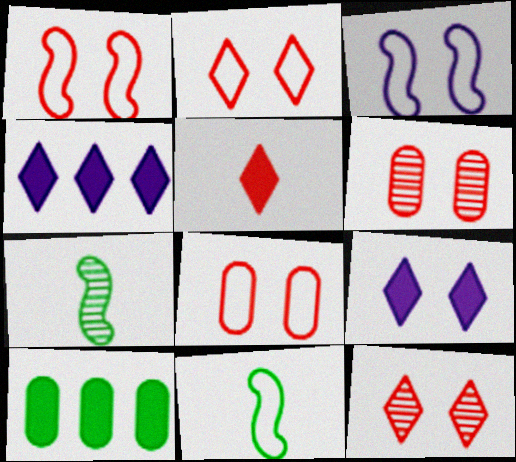[[1, 2, 8], 
[4, 6, 11], 
[4, 7, 8]]